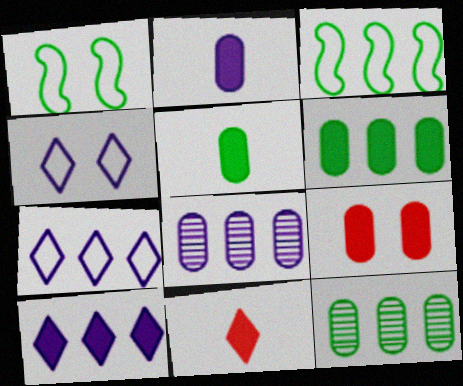[[1, 8, 11], 
[2, 6, 9]]